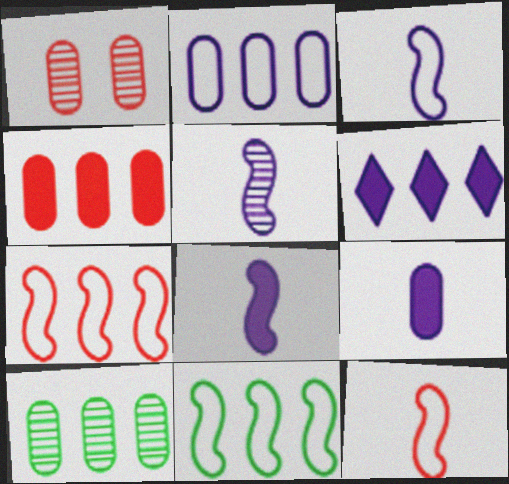[[2, 4, 10], 
[3, 5, 8], 
[6, 7, 10]]